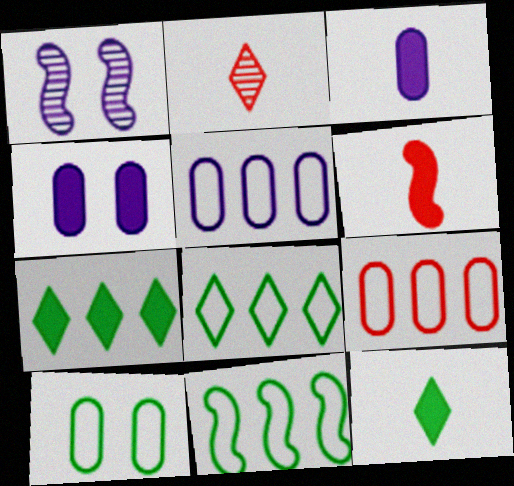[[1, 6, 11], 
[1, 9, 12], 
[2, 4, 11], 
[3, 6, 12], 
[4, 6, 7]]